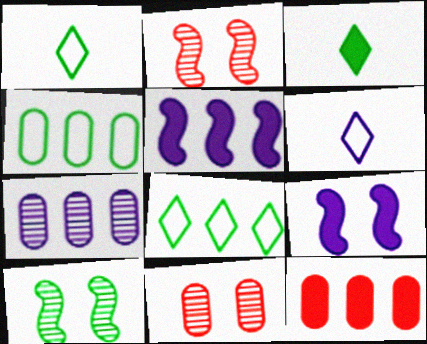[[1, 5, 11], 
[3, 4, 10], 
[3, 9, 12], 
[4, 7, 12], 
[6, 7, 9], 
[6, 10, 12]]